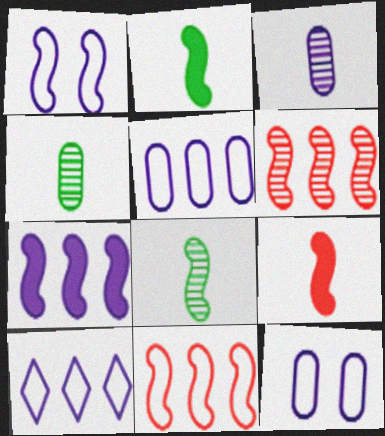[[1, 2, 6]]